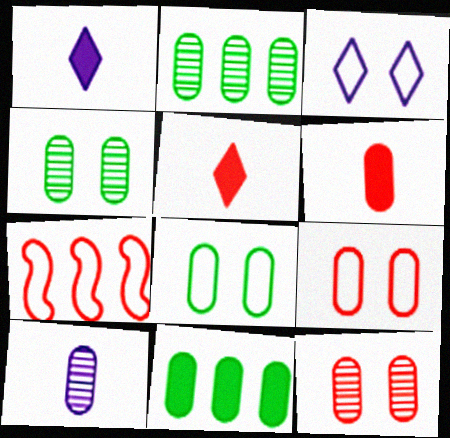[[1, 4, 7], 
[2, 10, 12], 
[5, 7, 12], 
[9, 10, 11]]